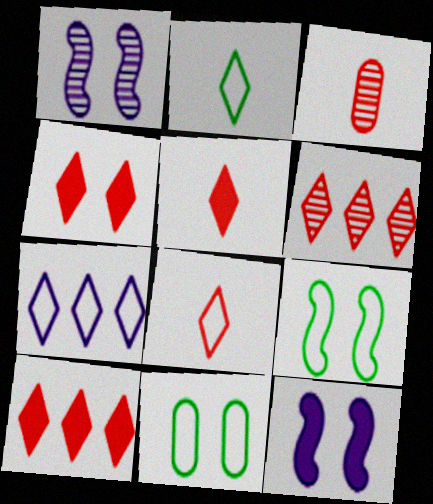[[1, 4, 11], 
[4, 5, 10], 
[4, 6, 8]]